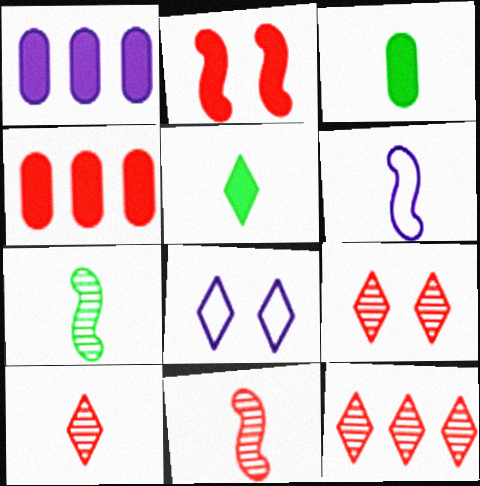[[1, 2, 5], 
[3, 6, 10], 
[4, 7, 8], 
[5, 8, 12], 
[9, 10, 12]]